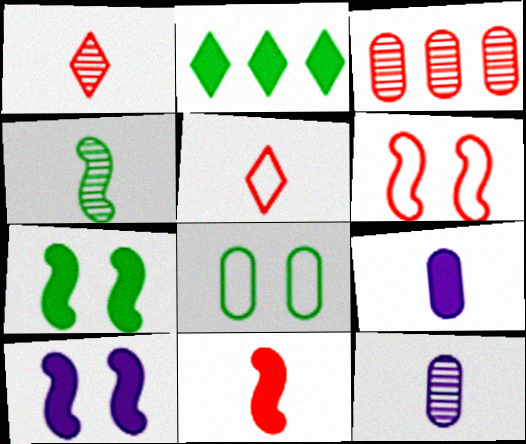[[1, 4, 12], 
[2, 4, 8], 
[2, 6, 12], 
[3, 8, 9], 
[4, 5, 9]]